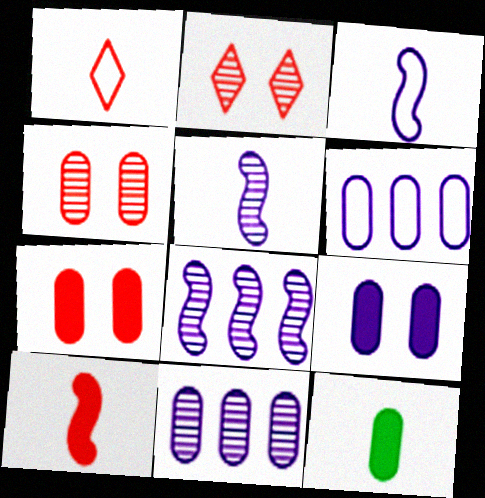[[1, 5, 12], 
[4, 6, 12]]